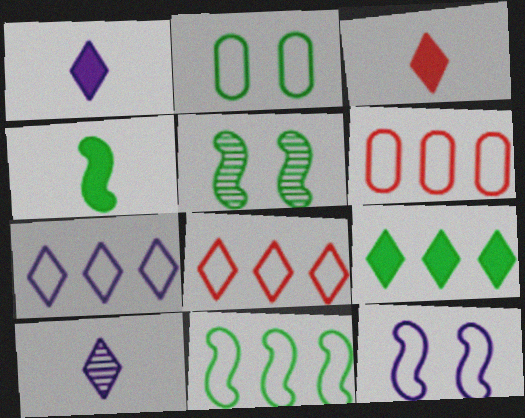[[1, 5, 6], 
[4, 5, 11], 
[6, 7, 11]]